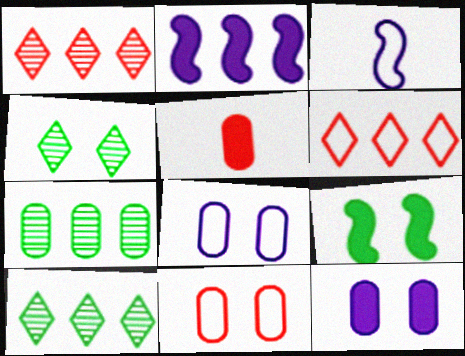[[2, 6, 7], 
[5, 7, 8]]